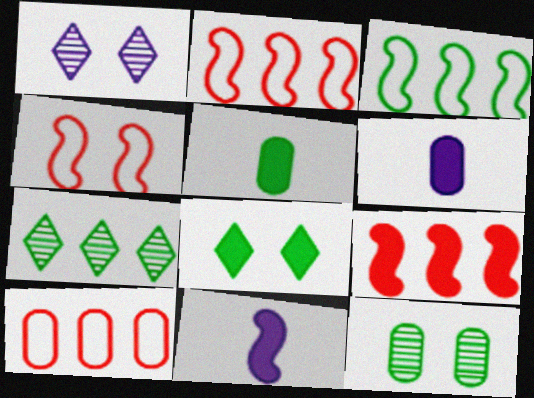[[1, 2, 5], 
[4, 6, 7], 
[6, 8, 9], 
[6, 10, 12]]